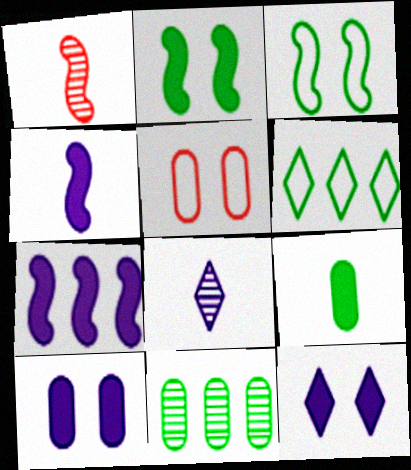[[1, 3, 7], 
[1, 6, 10]]